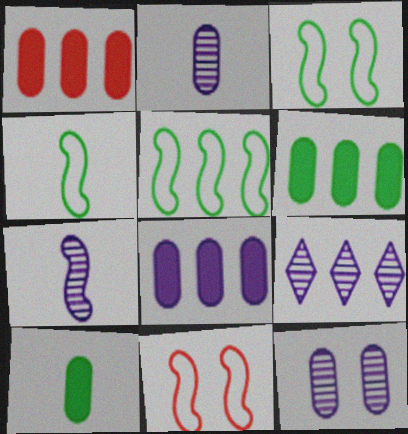[[1, 5, 9], 
[1, 6, 8], 
[3, 4, 5], 
[7, 9, 12], 
[9, 10, 11]]